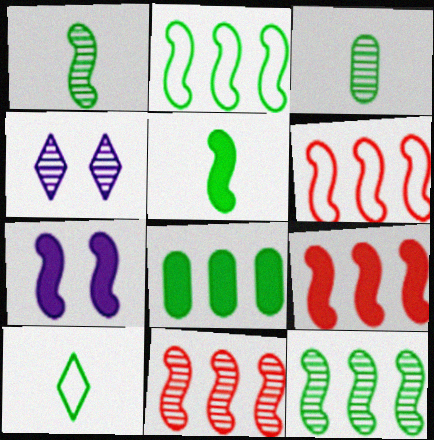[[1, 6, 7], 
[3, 4, 11], 
[3, 5, 10], 
[5, 7, 9], 
[6, 9, 11]]